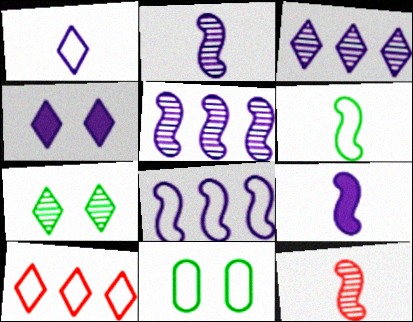[[1, 3, 4], 
[6, 9, 12]]